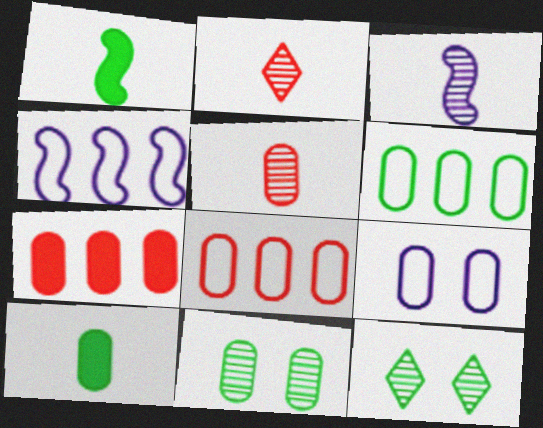[[1, 6, 12], 
[6, 10, 11]]